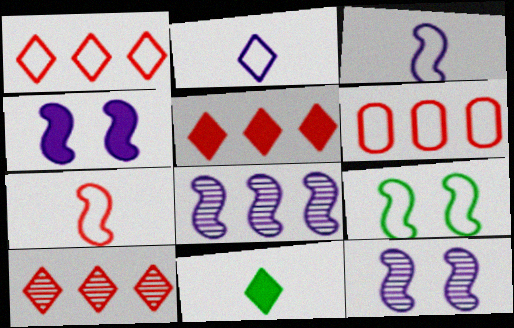[[1, 5, 10], 
[2, 6, 9], 
[3, 4, 8], 
[6, 11, 12]]